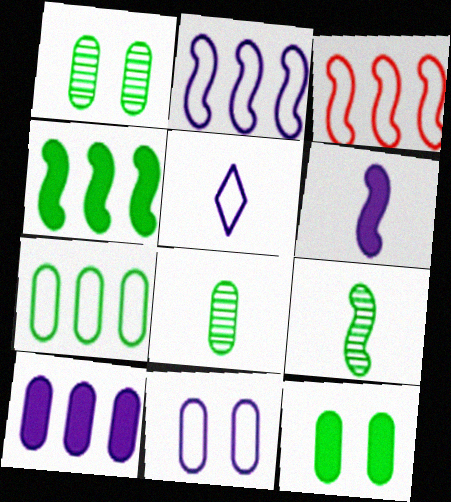[[2, 5, 11], 
[7, 8, 12]]